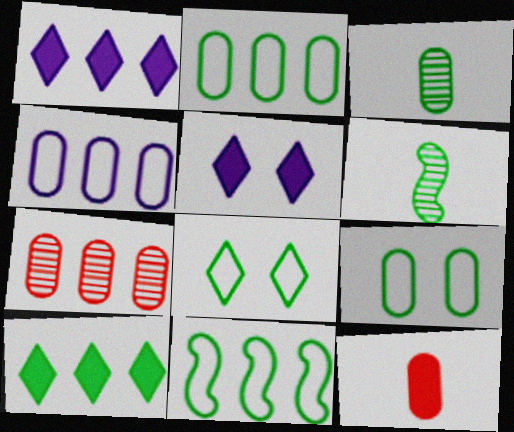[[1, 7, 11], 
[6, 9, 10]]